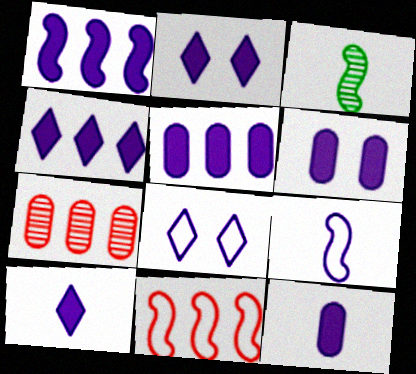[[1, 2, 12], 
[1, 4, 5], 
[1, 6, 10], 
[2, 4, 10], 
[5, 6, 12]]